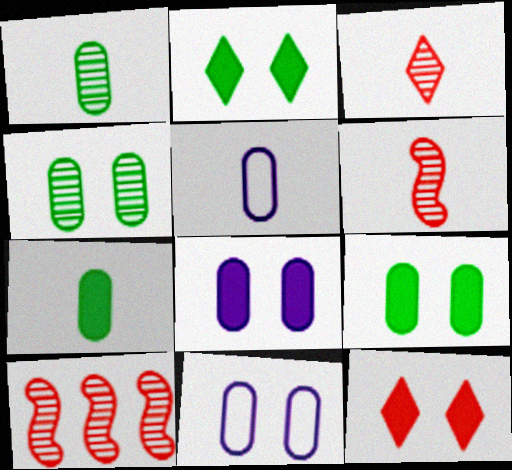[[2, 5, 10]]